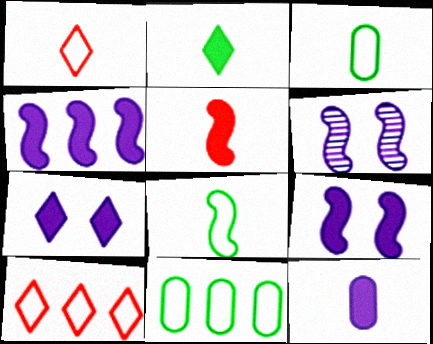[[2, 5, 12], 
[4, 7, 12]]